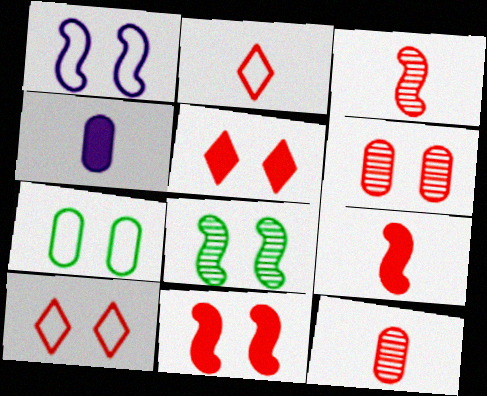[[1, 7, 10], 
[1, 8, 11], 
[2, 9, 12], 
[6, 10, 11]]